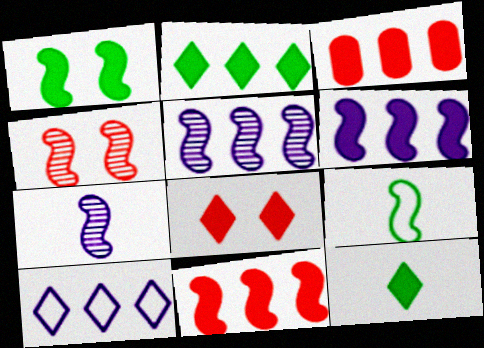[[2, 3, 6], 
[4, 6, 9]]